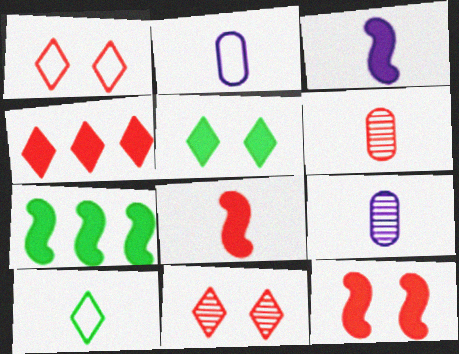[[1, 7, 9], 
[2, 7, 11], 
[3, 6, 10], 
[3, 7, 12], 
[8, 9, 10]]